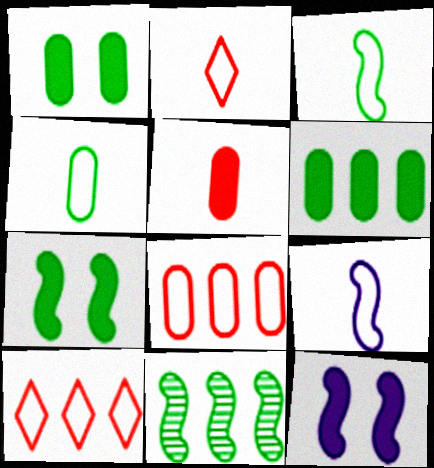[[2, 4, 9], 
[3, 7, 11]]